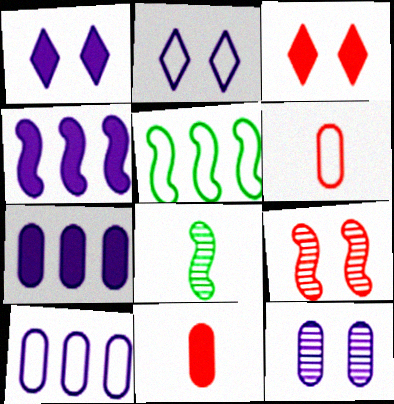[[2, 5, 6], 
[3, 8, 10]]